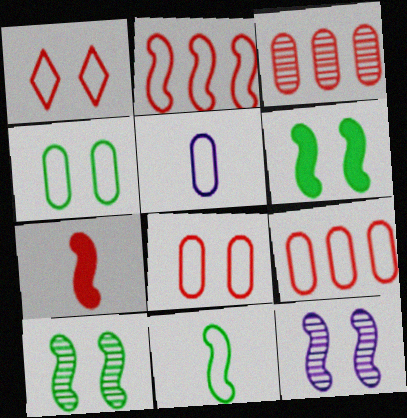[[1, 3, 7], 
[4, 5, 9]]